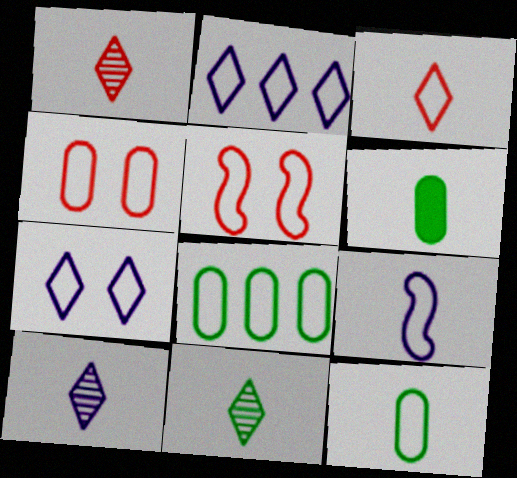[[1, 6, 9], 
[1, 10, 11], 
[2, 5, 12], 
[3, 9, 12]]